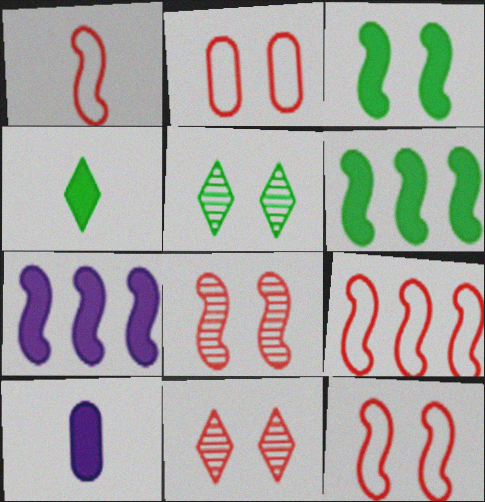[[1, 9, 12], 
[5, 9, 10]]